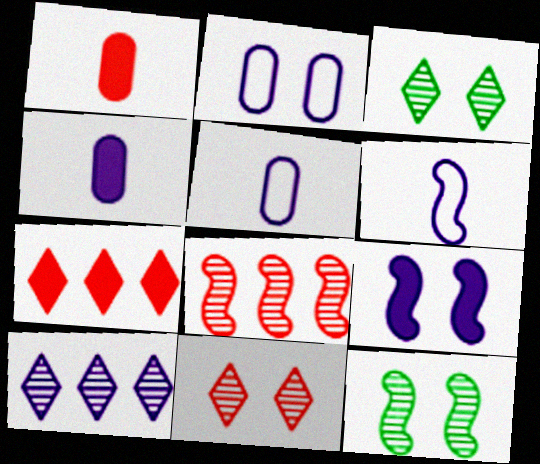[[5, 7, 12], 
[5, 9, 10]]